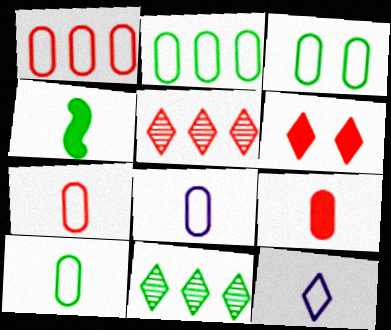[[1, 3, 8], 
[2, 3, 10], 
[3, 4, 11], 
[6, 11, 12], 
[7, 8, 10]]